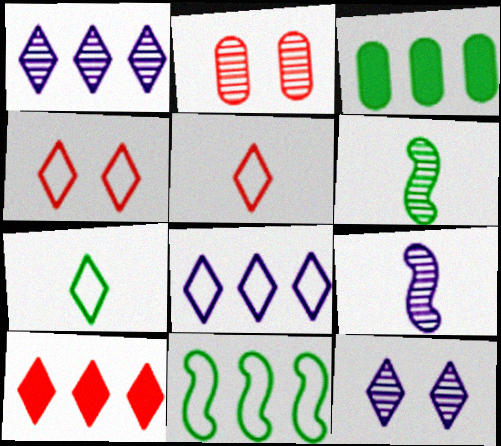[[1, 2, 6], 
[3, 4, 9], 
[4, 7, 8], 
[7, 10, 12]]